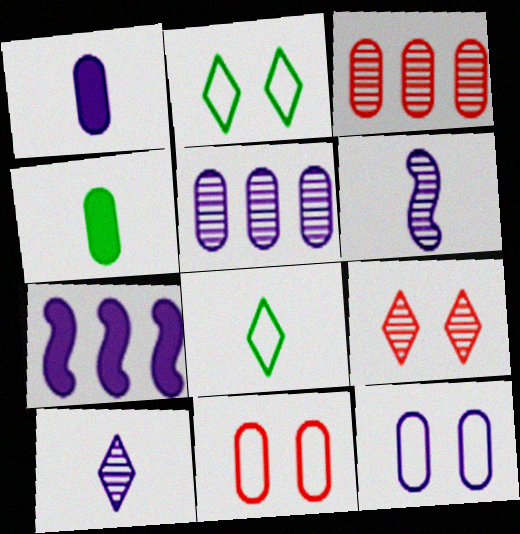[[1, 5, 12], 
[3, 4, 12], 
[4, 5, 11], 
[7, 10, 12]]